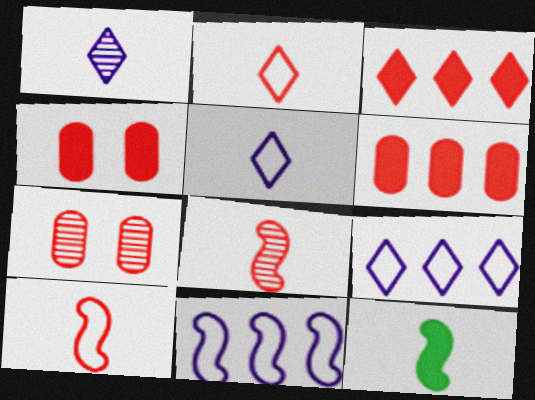[[3, 7, 10], 
[7, 9, 12]]